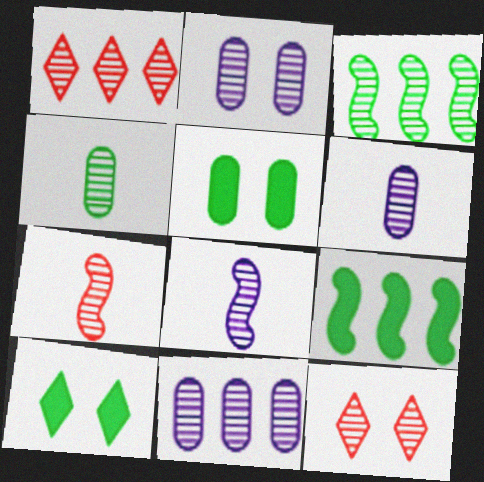[[1, 3, 11], 
[2, 6, 11], 
[3, 6, 12]]